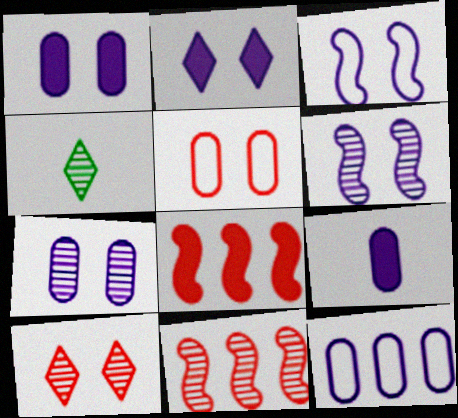[[2, 3, 7], 
[4, 7, 11], 
[7, 9, 12]]